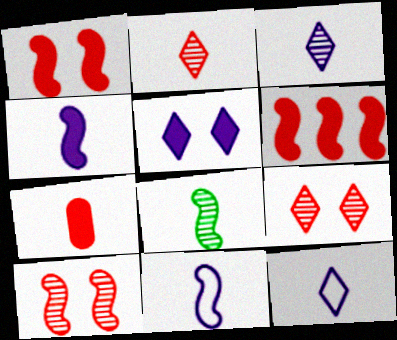[[7, 8, 12]]